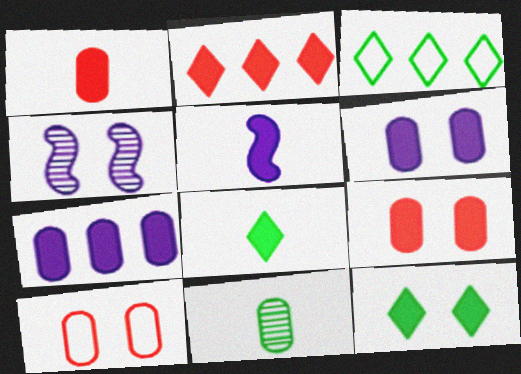[[1, 3, 4], 
[1, 5, 8], 
[4, 10, 12], 
[7, 10, 11]]